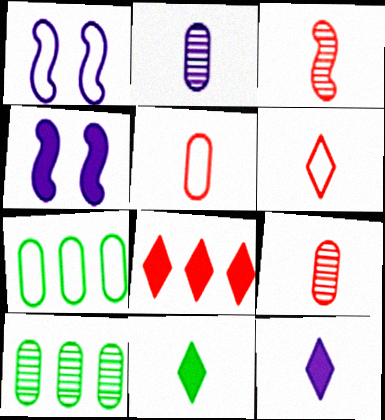[[1, 6, 7], 
[4, 6, 10]]